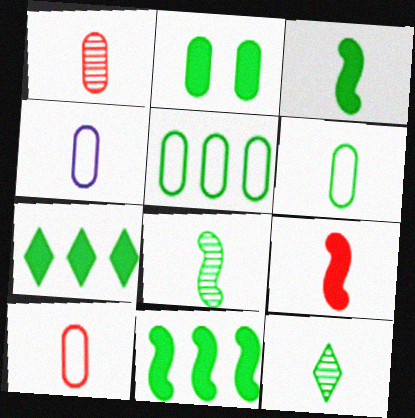[[2, 3, 7], 
[3, 6, 12], 
[4, 6, 10], 
[4, 9, 12]]